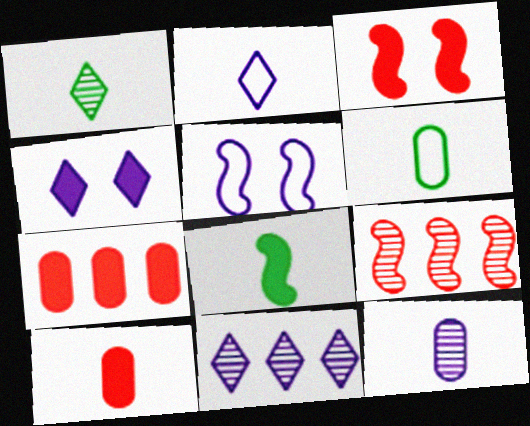[[1, 5, 7], 
[1, 6, 8], 
[2, 4, 11], 
[3, 6, 11], 
[4, 6, 9], 
[4, 7, 8], 
[5, 8, 9], 
[6, 10, 12]]